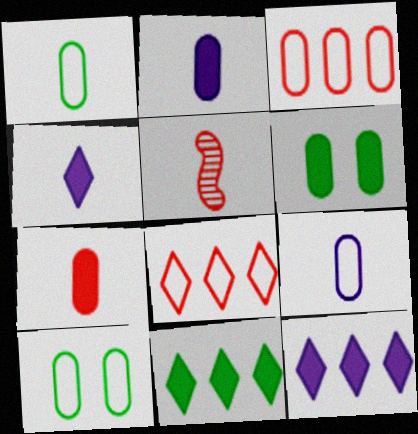[[1, 4, 5], 
[3, 9, 10], 
[5, 10, 12]]